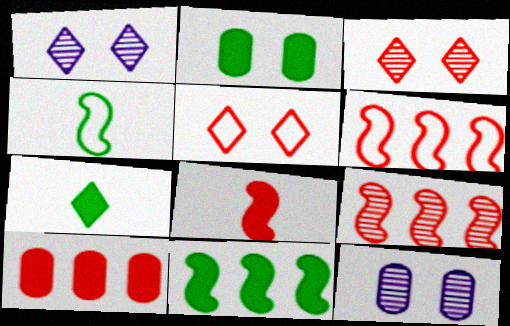[[1, 4, 10], 
[2, 7, 11], 
[6, 7, 12]]